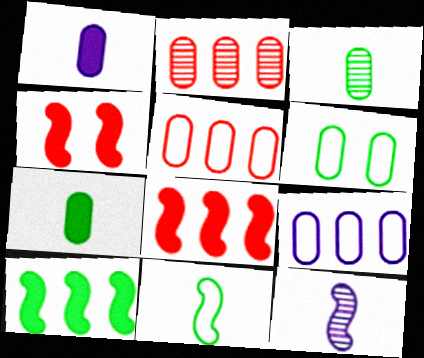[[1, 2, 6]]